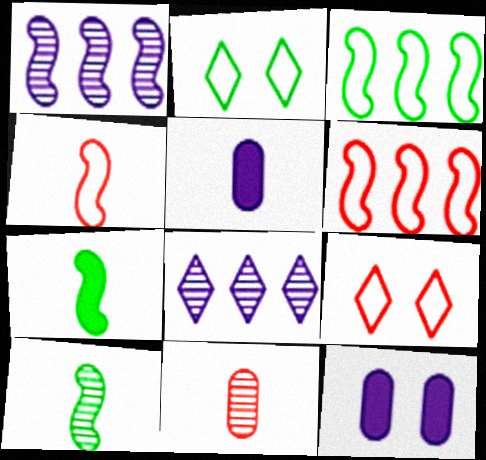[]